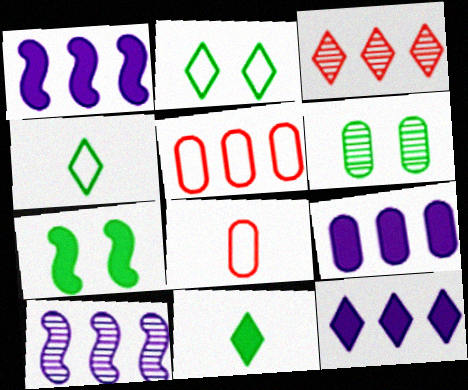[[1, 9, 12], 
[2, 6, 7], 
[6, 8, 9]]